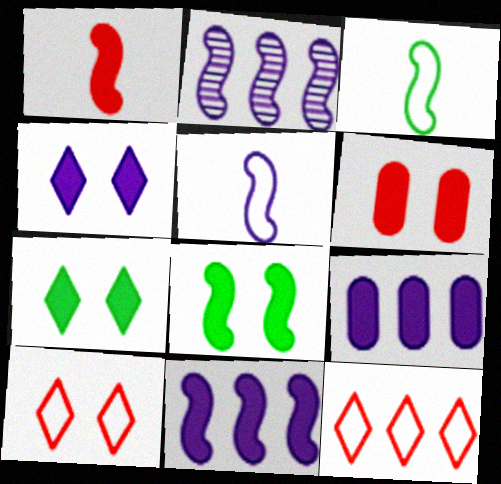[[1, 7, 9], 
[1, 8, 11], 
[4, 6, 8]]